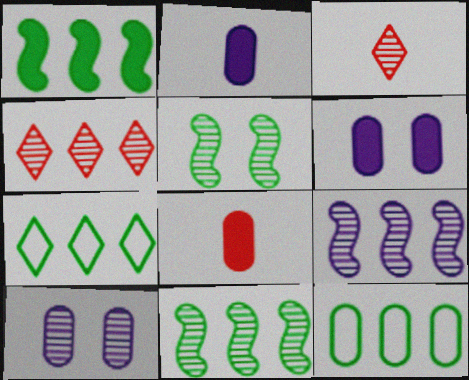[[3, 10, 11], 
[8, 10, 12]]